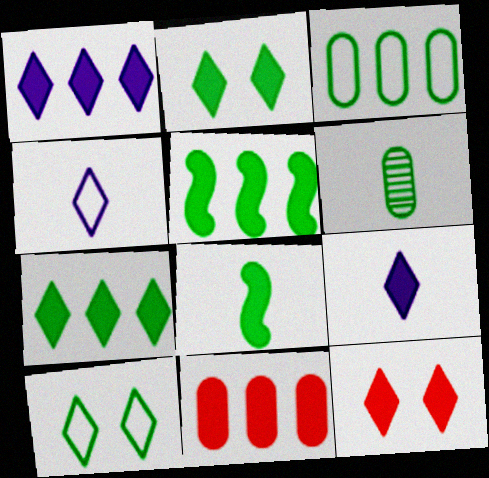[[1, 5, 11], 
[5, 6, 10], 
[7, 9, 12]]